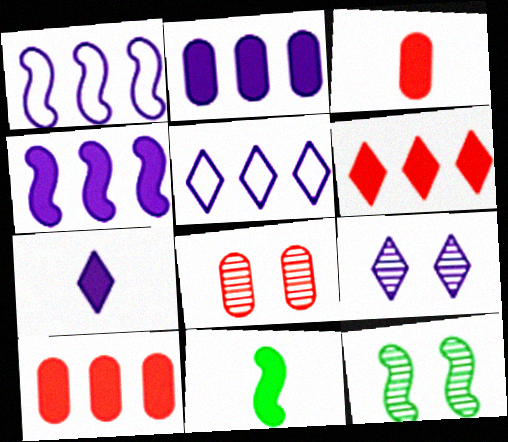[[3, 5, 12], 
[3, 7, 11], 
[5, 7, 9], 
[5, 8, 11], 
[8, 9, 12]]